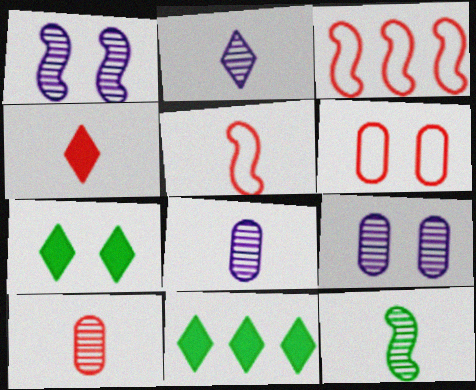[[1, 6, 7], 
[2, 10, 12], 
[3, 7, 8], 
[4, 5, 10], 
[5, 9, 11]]